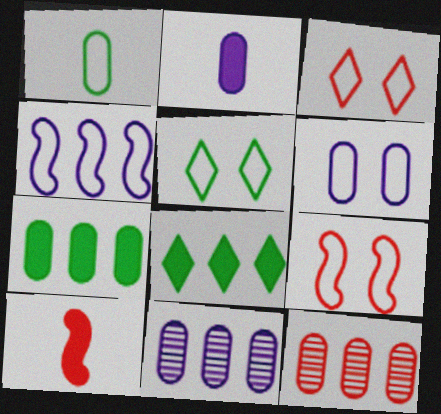[[1, 3, 4], 
[2, 6, 11], 
[3, 10, 12], 
[4, 8, 12], 
[5, 6, 9], 
[5, 10, 11]]